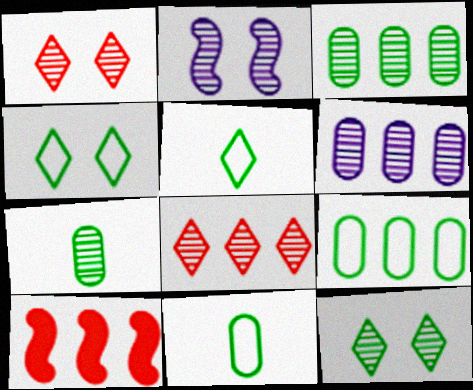[[2, 7, 8]]